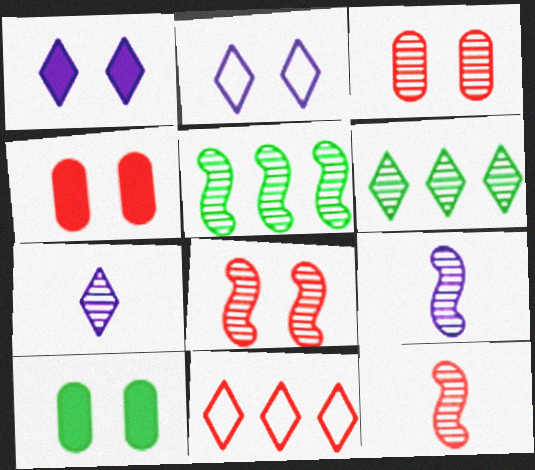[[2, 8, 10], 
[3, 5, 7], 
[3, 6, 9], 
[4, 11, 12], 
[5, 8, 9], 
[9, 10, 11]]